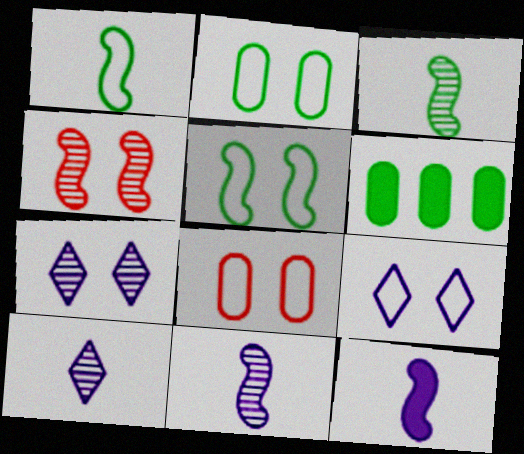[[5, 8, 9]]